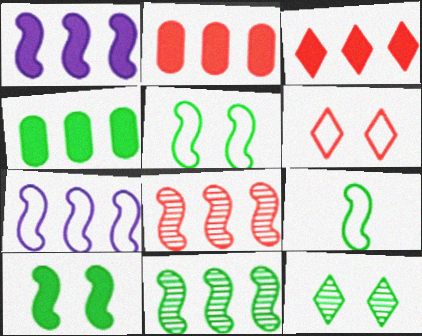[[1, 3, 4], 
[4, 9, 12], 
[9, 10, 11]]